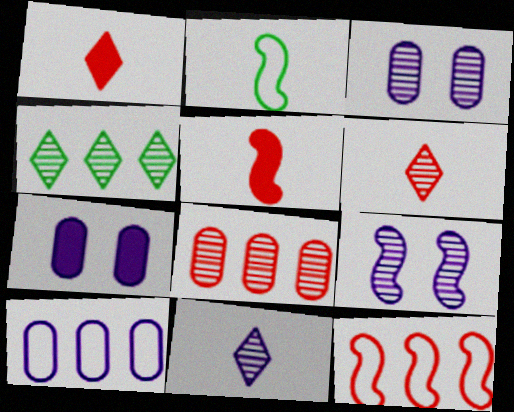[]